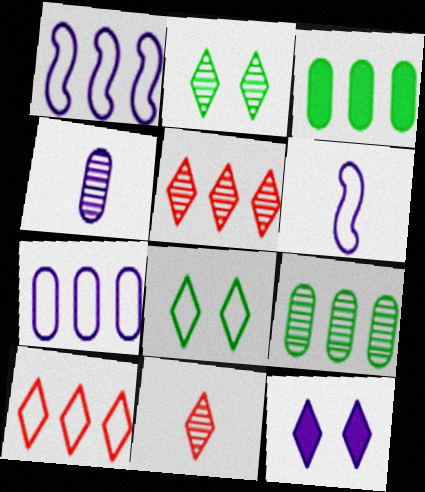[[1, 3, 5], 
[1, 4, 12]]